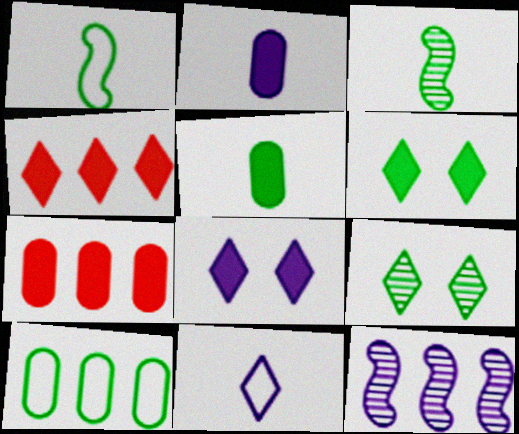[[3, 6, 10], 
[4, 9, 11], 
[4, 10, 12]]